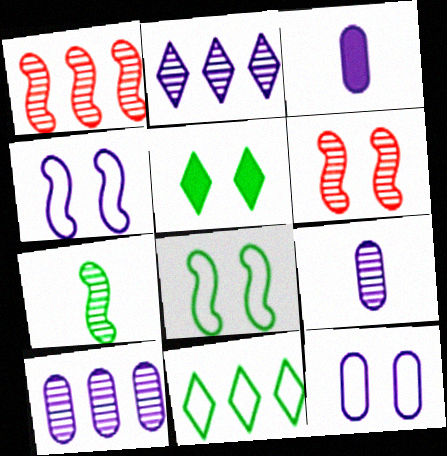[[2, 3, 4], 
[3, 6, 11], 
[3, 10, 12], 
[5, 6, 12]]